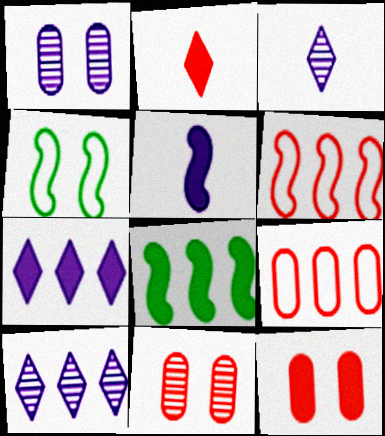[[2, 6, 11], 
[8, 9, 10]]